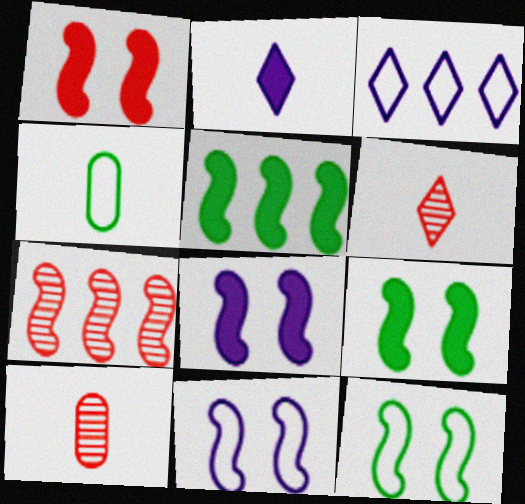[[1, 8, 9], 
[3, 9, 10]]